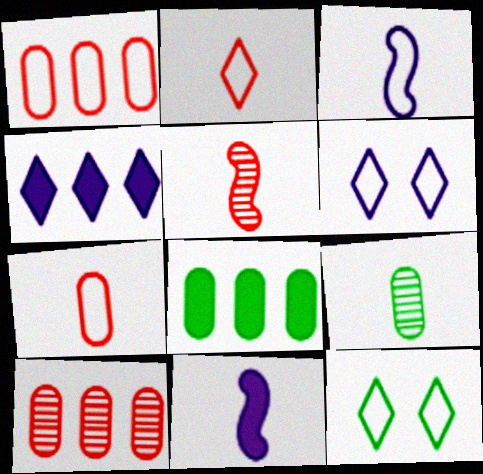[[1, 3, 12], 
[2, 9, 11], 
[5, 6, 8], 
[10, 11, 12]]